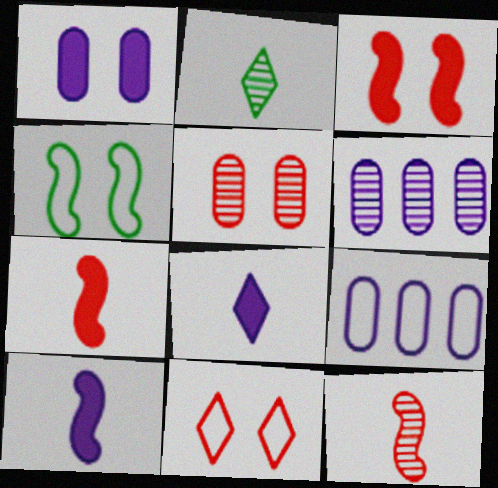[[2, 3, 9], 
[3, 5, 11]]